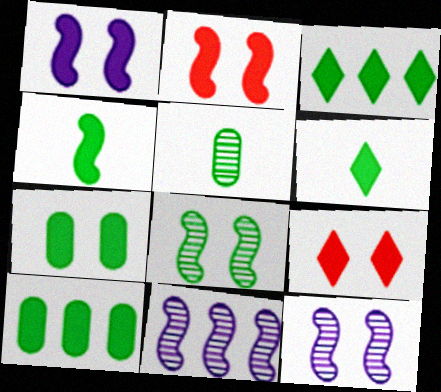[[1, 7, 9], 
[3, 4, 7]]